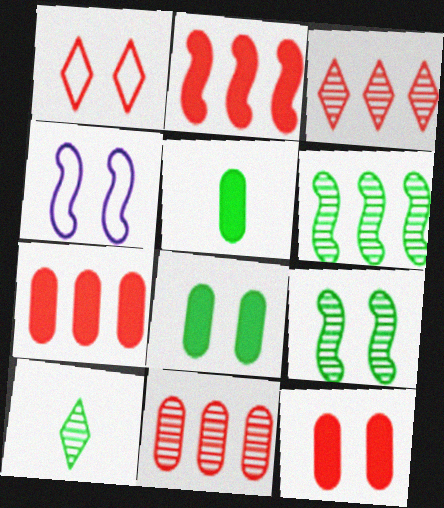[[3, 4, 5], 
[4, 7, 10]]